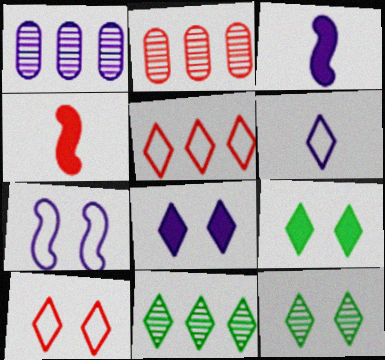[[2, 4, 10], 
[8, 10, 12]]